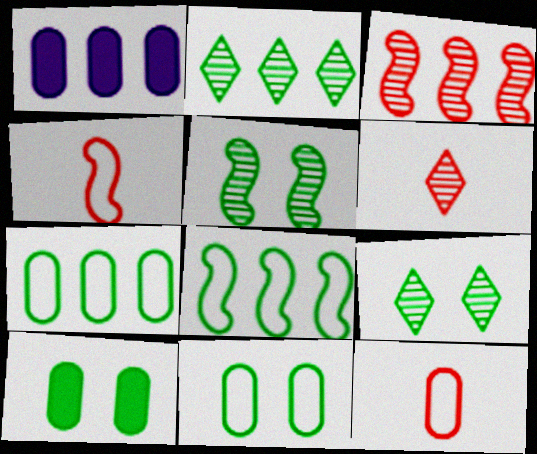[[1, 4, 9]]